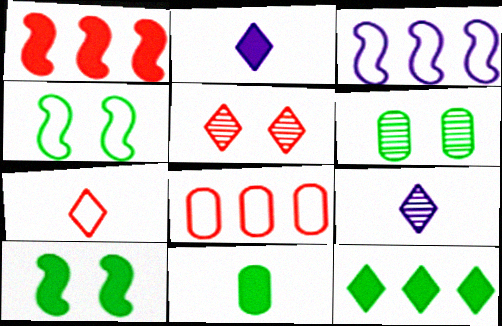[[3, 5, 11], 
[8, 9, 10], 
[10, 11, 12]]